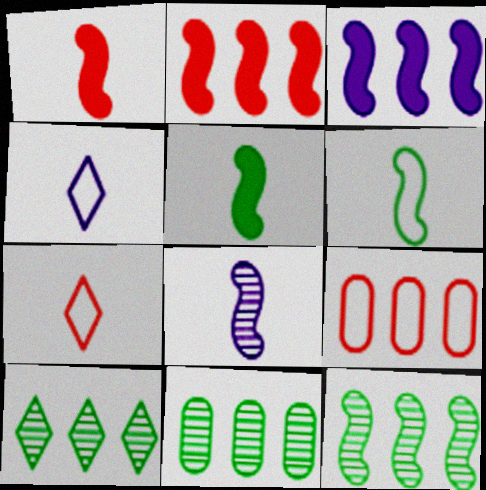[[1, 6, 8], 
[3, 9, 10], 
[10, 11, 12]]